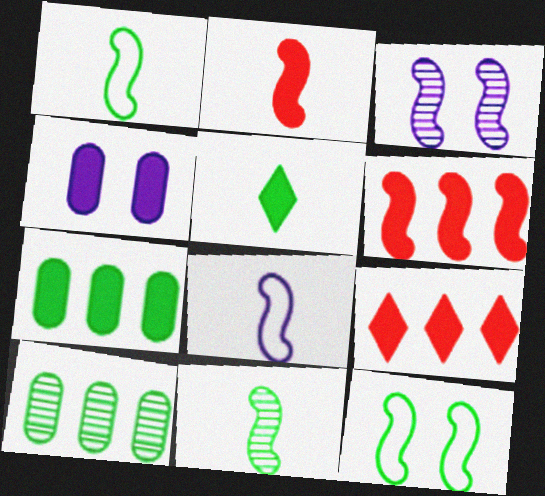[[1, 3, 6], 
[2, 8, 11], 
[4, 5, 6], 
[5, 10, 12]]